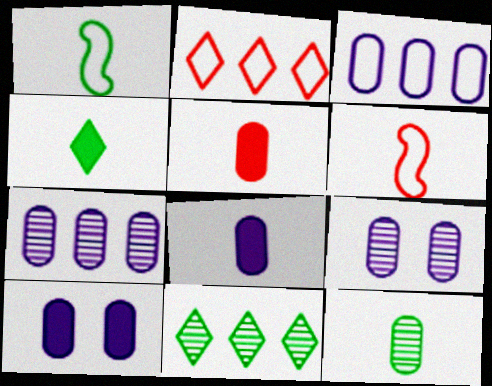[[1, 4, 12], 
[3, 8, 9], 
[6, 10, 11]]